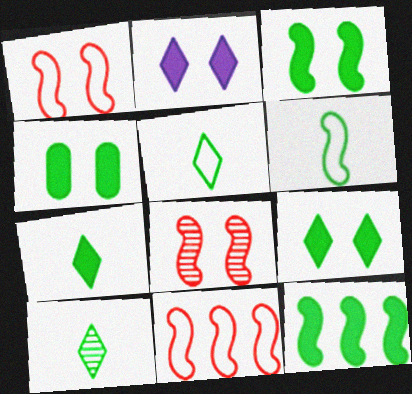[[3, 4, 9], 
[4, 7, 12], 
[5, 7, 10]]